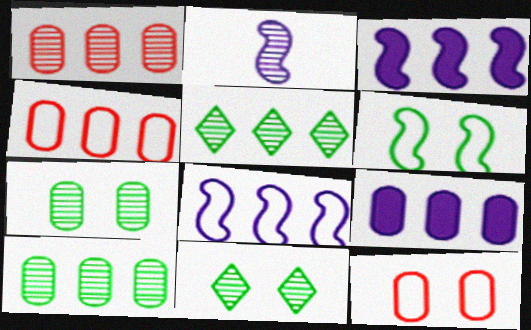[[1, 2, 11], 
[3, 4, 5], 
[4, 9, 10]]